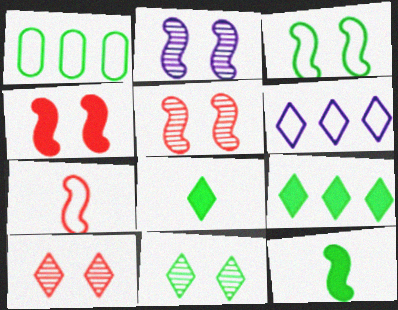[[1, 11, 12], 
[2, 3, 4], 
[6, 8, 10]]